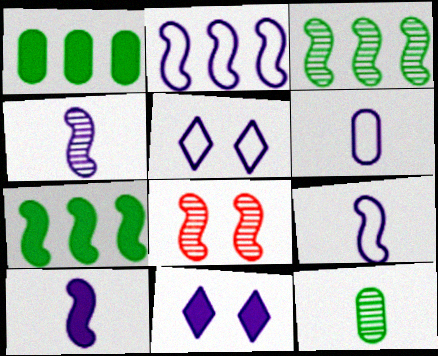[[2, 5, 6], 
[3, 4, 8], 
[4, 9, 10], 
[7, 8, 9]]